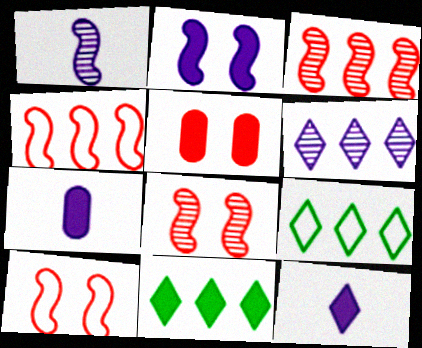[[1, 5, 9], 
[7, 8, 9]]